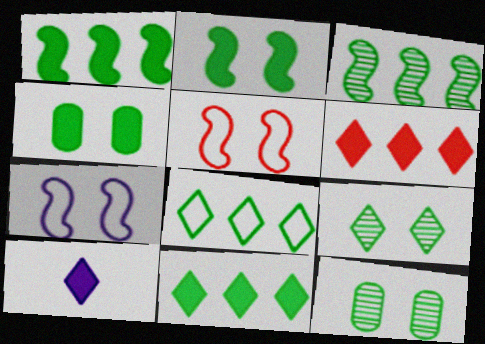[]